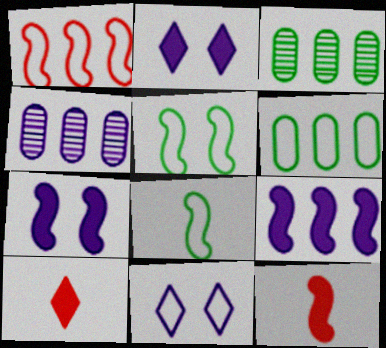[[3, 11, 12], 
[4, 5, 10]]